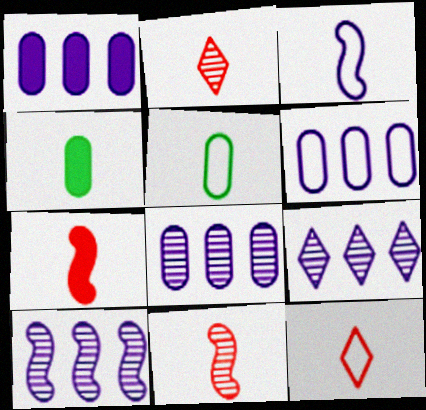[[1, 6, 8], 
[2, 3, 4], 
[3, 5, 12], 
[8, 9, 10]]